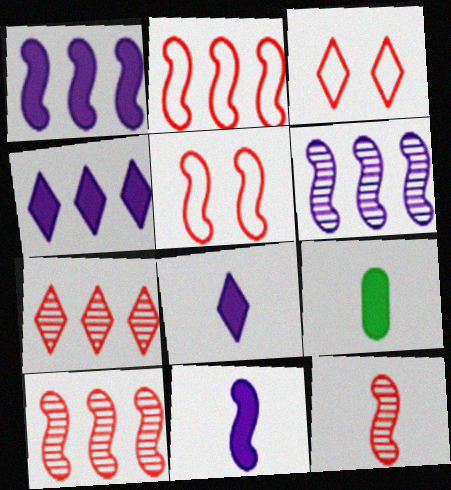[[3, 6, 9]]